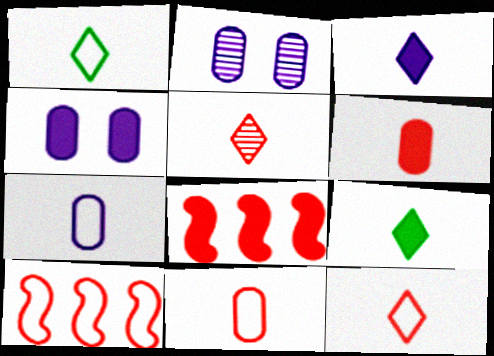[[1, 2, 8], 
[1, 3, 5], 
[2, 9, 10], 
[4, 8, 9]]